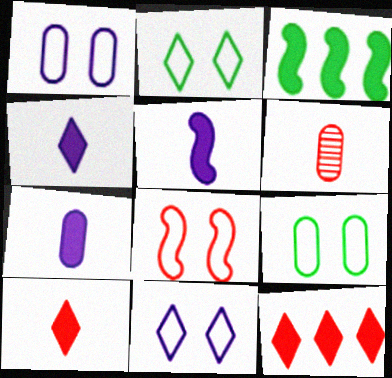[[1, 2, 8], 
[3, 6, 11], 
[4, 5, 7], 
[6, 8, 12], 
[8, 9, 11]]